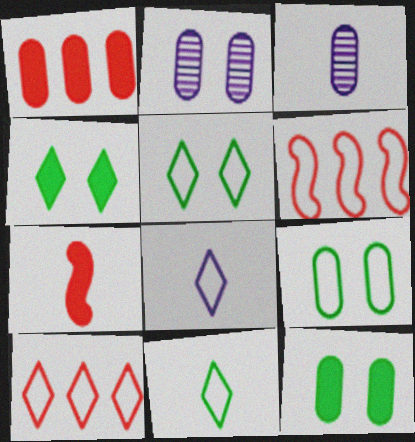[[1, 3, 9], 
[3, 4, 6], 
[3, 7, 11], 
[5, 8, 10], 
[6, 8, 9]]